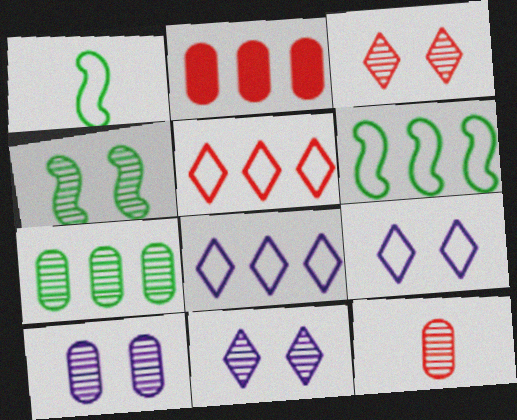[[1, 2, 11], 
[3, 4, 10], 
[7, 10, 12]]